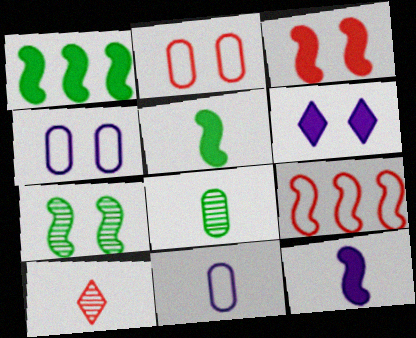[[1, 3, 12], 
[1, 4, 10], 
[2, 6, 7], 
[5, 10, 11], 
[6, 8, 9], 
[7, 9, 12]]